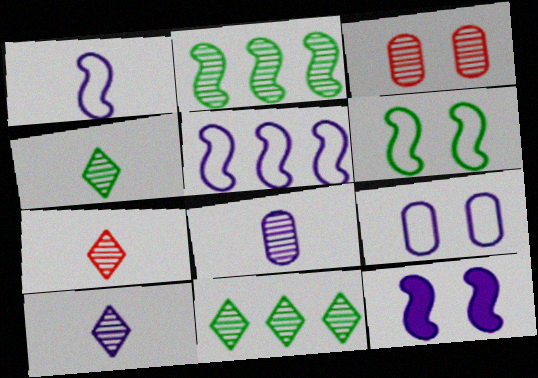[[2, 3, 10], 
[4, 7, 10]]